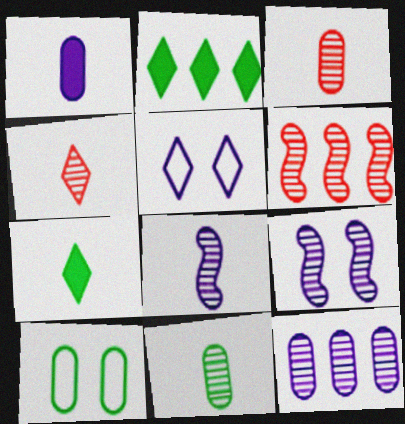[[2, 4, 5], 
[4, 8, 11]]